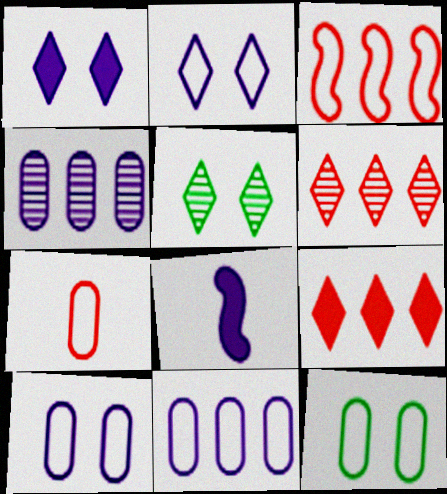[[2, 4, 8], 
[6, 8, 12], 
[7, 11, 12]]